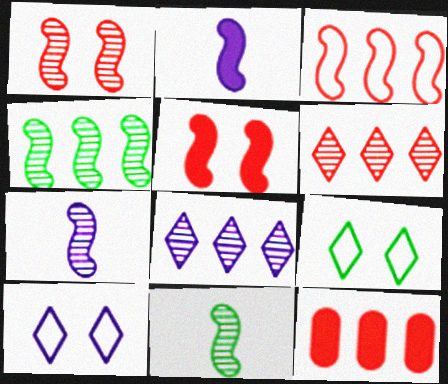[[1, 4, 7], 
[3, 6, 12], 
[7, 9, 12], 
[10, 11, 12]]